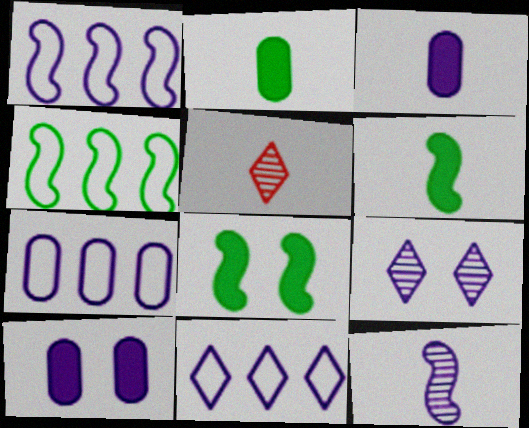[[1, 3, 9], 
[1, 7, 11], 
[4, 5, 10], 
[5, 7, 8], 
[10, 11, 12]]